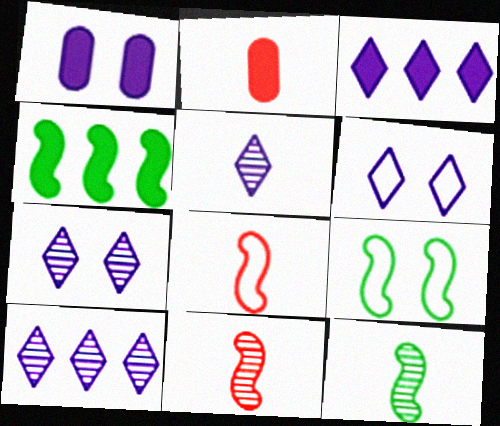[[2, 9, 10], 
[3, 5, 6], 
[4, 9, 12], 
[5, 7, 10]]